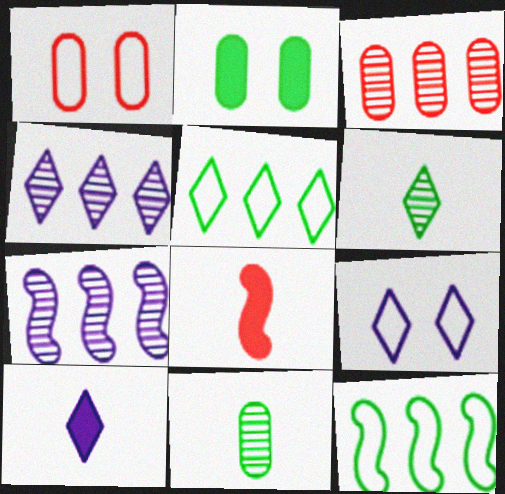[[2, 6, 12], 
[4, 9, 10]]